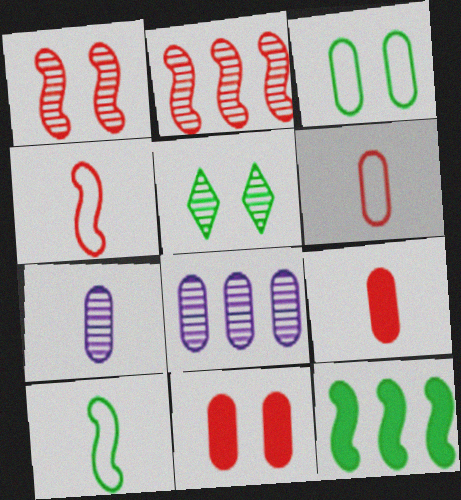[[2, 5, 7], 
[3, 8, 9]]